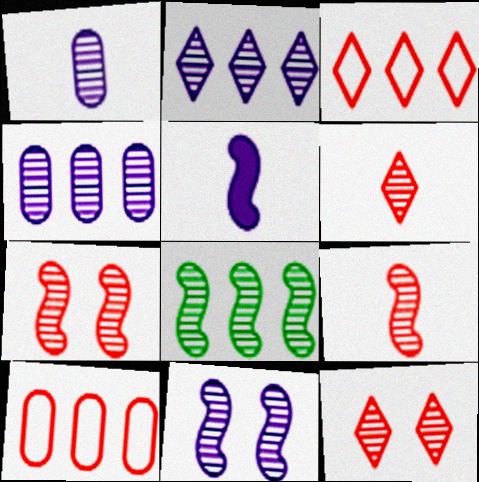[[1, 2, 11], 
[1, 8, 12], 
[8, 9, 11]]